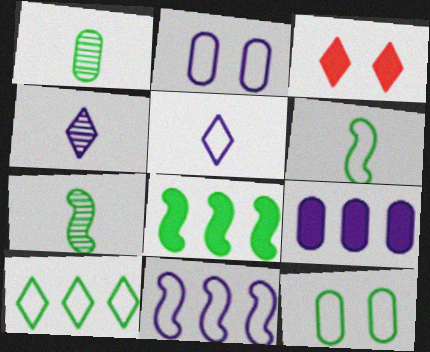[[1, 3, 11], 
[2, 5, 11], 
[3, 4, 10], 
[6, 10, 12]]